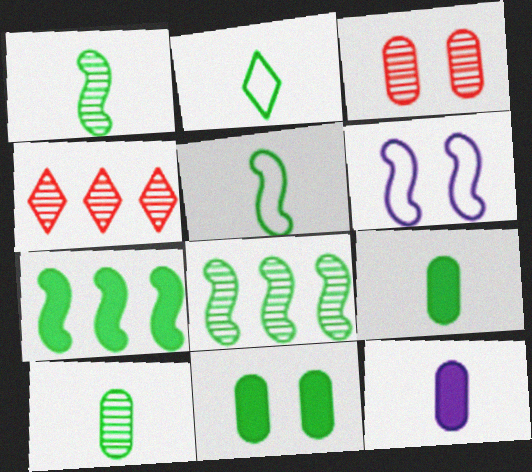[[1, 2, 9], 
[2, 8, 11], 
[4, 6, 9]]